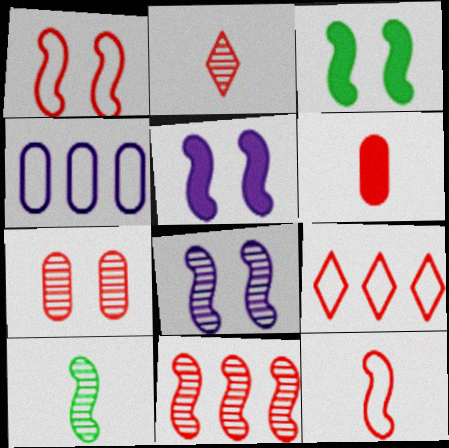[[1, 3, 8], 
[2, 3, 4], 
[2, 6, 12], 
[2, 7, 11], 
[8, 10, 11]]